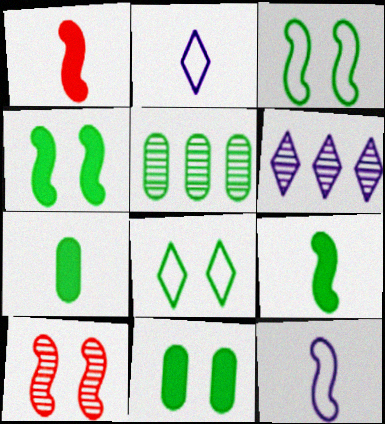[[5, 8, 9]]